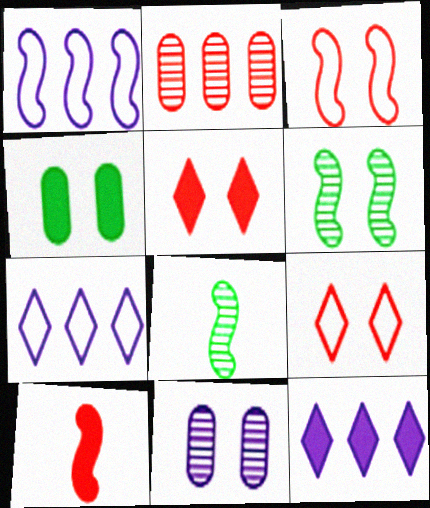[[1, 6, 10], 
[2, 9, 10], 
[4, 10, 12]]